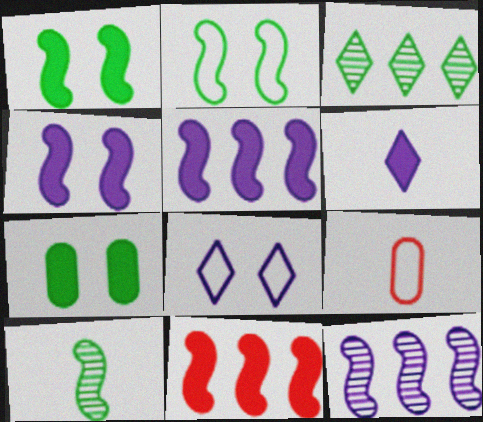[[3, 4, 9], 
[6, 7, 11], 
[6, 9, 10]]